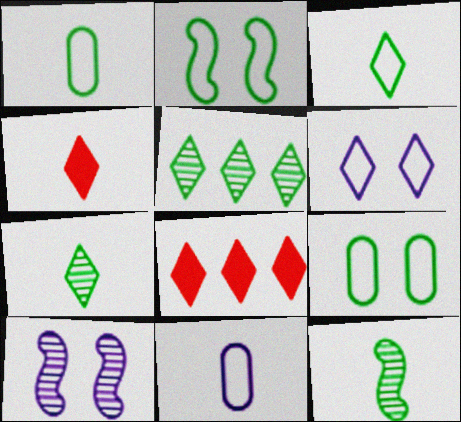[[1, 8, 10], 
[4, 5, 6], 
[4, 11, 12], 
[6, 7, 8]]